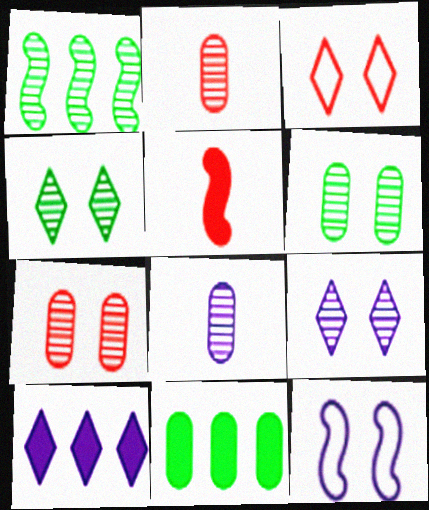[[1, 2, 9], 
[1, 5, 12], 
[8, 10, 12]]